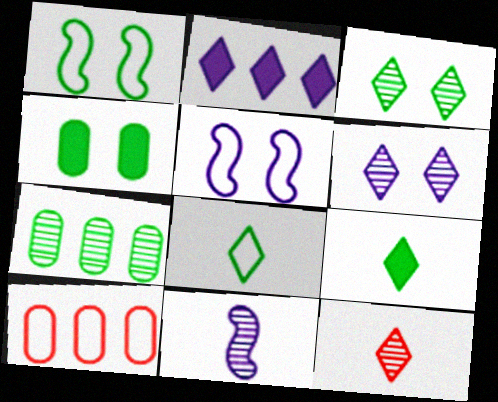[[1, 3, 4], 
[1, 7, 9], 
[5, 8, 10]]